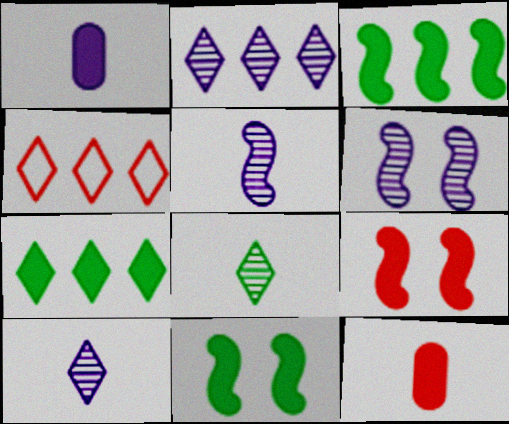[[1, 7, 9], 
[2, 4, 7]]